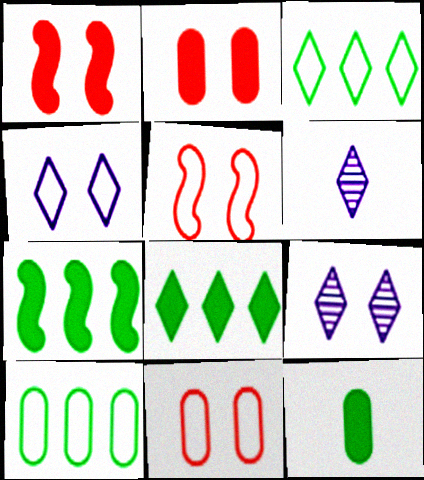[[1, 6, 10], 
[6, 7, 11]]